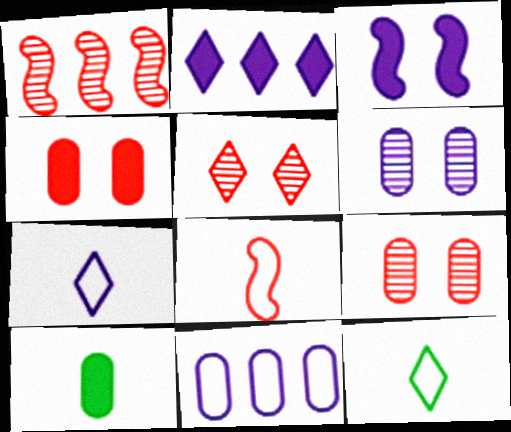[[2, 5, 12], 
[9, 10, 11]]